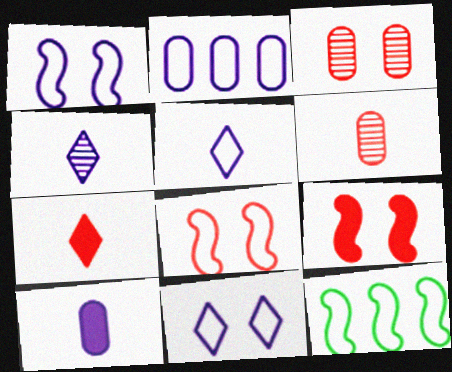[[1, 2, 5]]